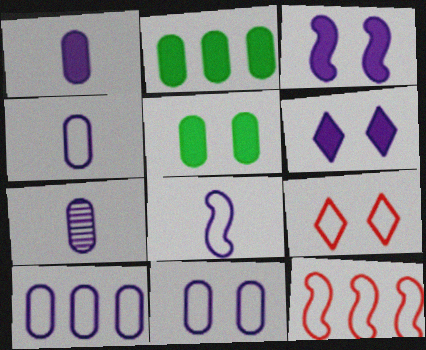[[1, 4, 7], 
[4, 10, 11]]